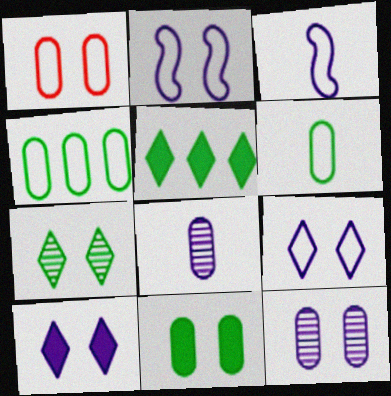[[1, 11, 12], 
[2, 10, 12]]